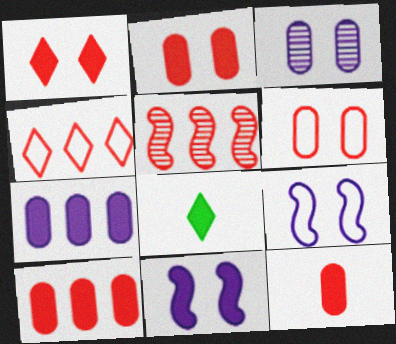[[2, 10, 12], 
[4, 5, 10], 
[8, 10, 11]]